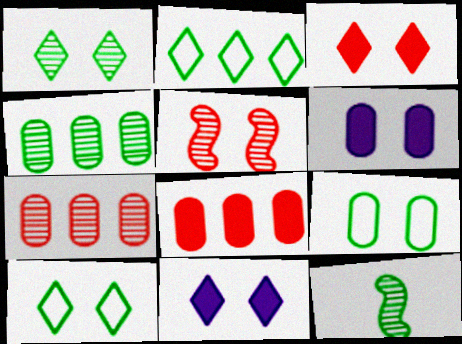[[1, 4, 12], 
[5, 6, 10], 
[5, 9, 11]]